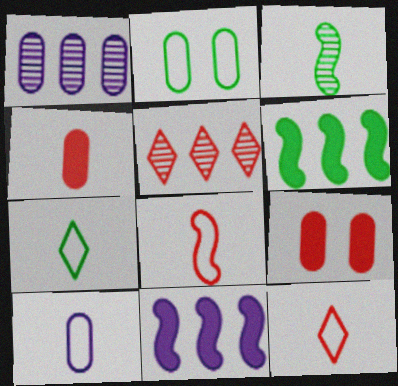[[1, 2, 4], 
[5, 8, 9], 
[7, 8, 10]]